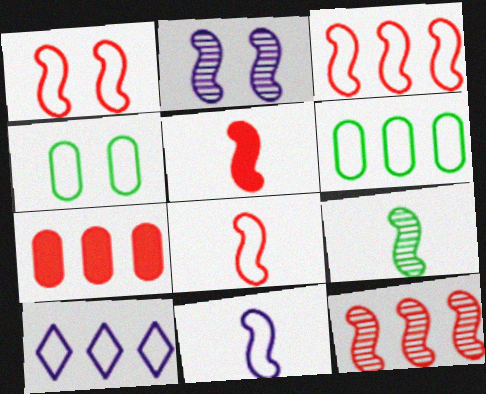[[1, 3, 8], 
[1, 5, 12], 
[2, 9, 12], 
[3, 6, 10], 
[4, 8, 10], 
[5, 9, 11]]